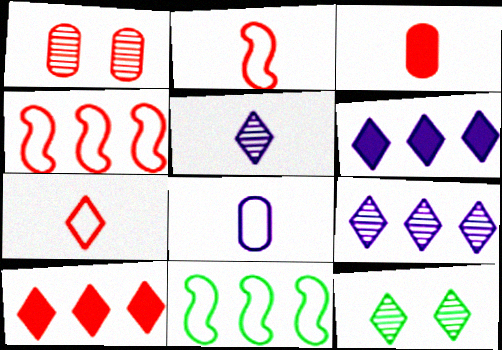[[1, 2, 10], 
[6, 7, 12]]